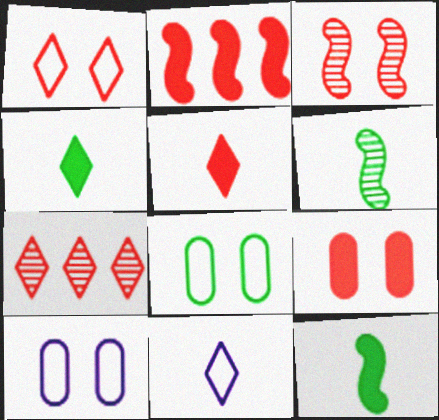[[1, 3, 9], 
[1, 5, 7], 
[2, 5, 9], 
[7, 10, 12]]